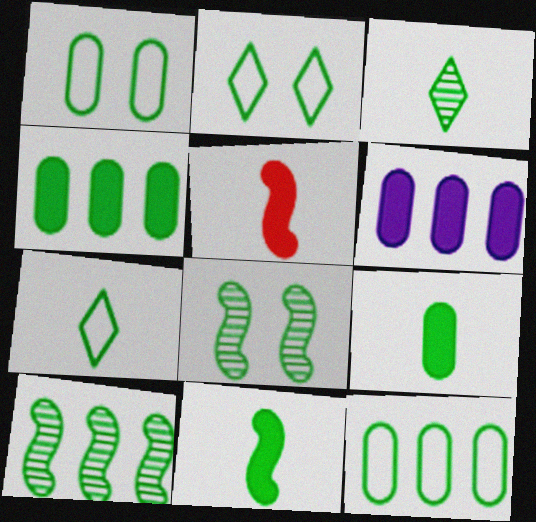[[2, 9, 10], 
[4, 7, 8]]